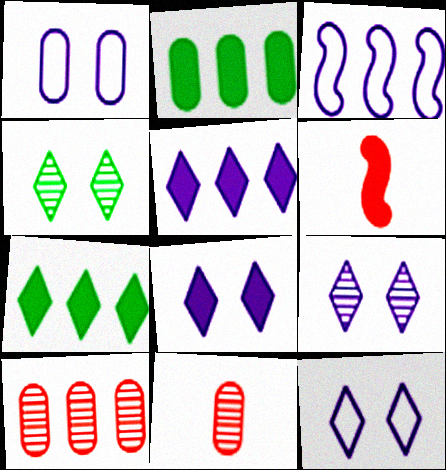[[1, 2, 11], 
[2, 6, 8], 
[3, 7, 10], 
[8, 9, 12]]